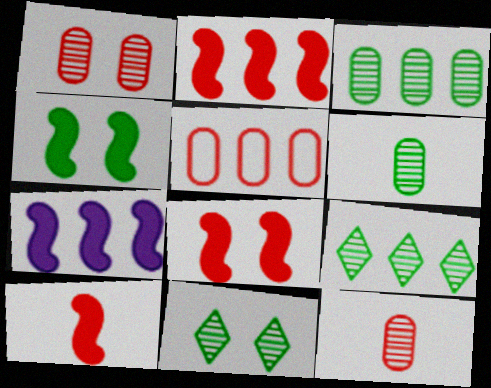[[2, 8, 10], 
[4, 7, 10], 
[5, 7, 9]]